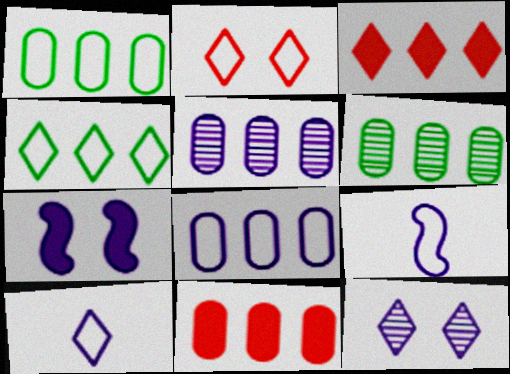[[1, 2, 9], 
[1, 5, 11], 
[2, 4, 10], 
[5, 7, 10], 
[6, 8, 11]]